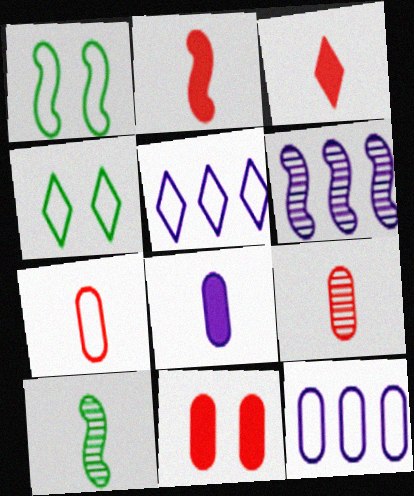[[1, 2, 6], 
[1, 5, 7], 
[5, 10, 11]]